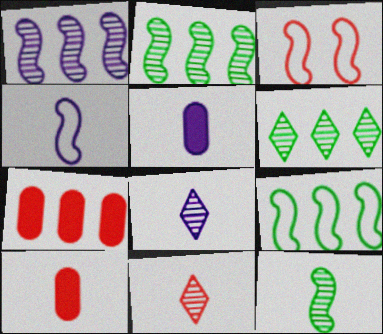[[3, 4, 9], 
[3, 5, 6], 
[3, 7, 11], 
[4, 5, 8]]